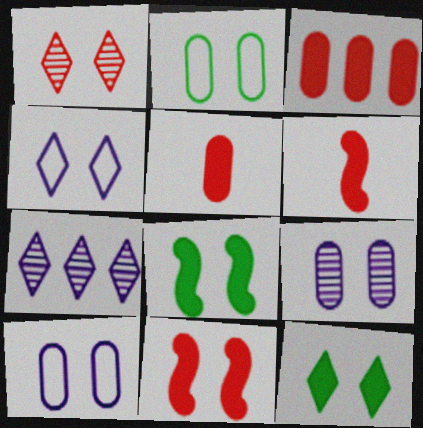[[1, 4, 12], 
[1, 8, 10], 
[2, 6, 7]]